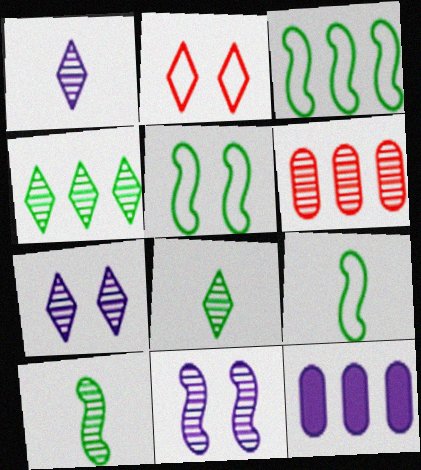[[2, 10, 12], 
[3, 5, 9], 
[6, 7, 10], 
[6, 8, 11]]